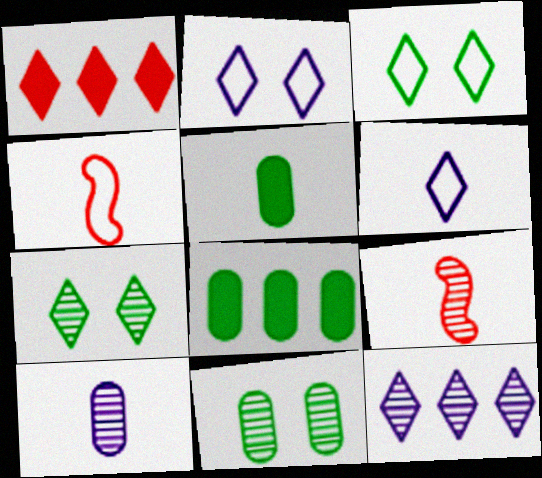[[1, 6, 7], 
[2, 8, 9], 
[5, 6, 9], 
[9, 11, 12]]